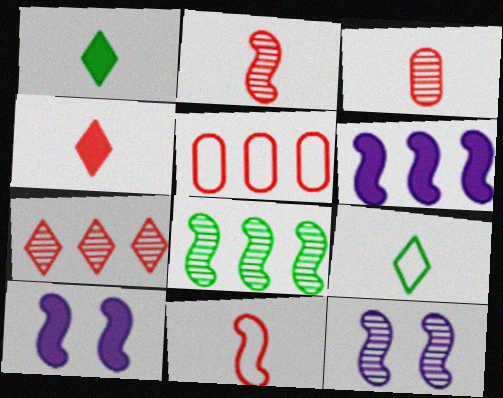[[1, 5, 12], 
[2, 8, 12], 
[3, 4, 11], 
[8, 10, 11]]